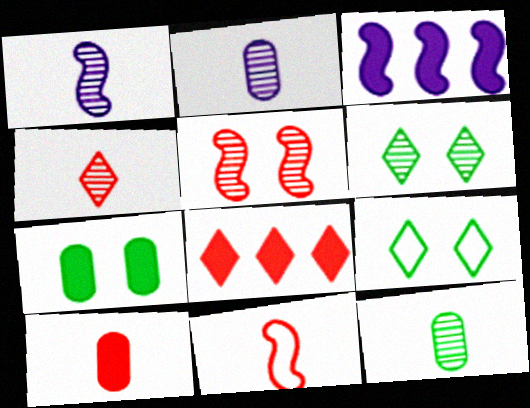[[1, 4, 12], 
[4, 10, 11]]